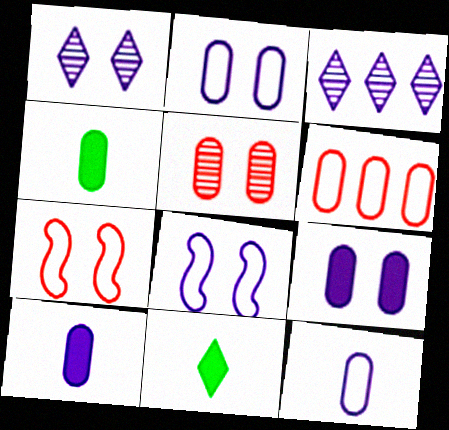[[1, 8, 9], 
[3, 4, 7], 
[3, 8, 10]]